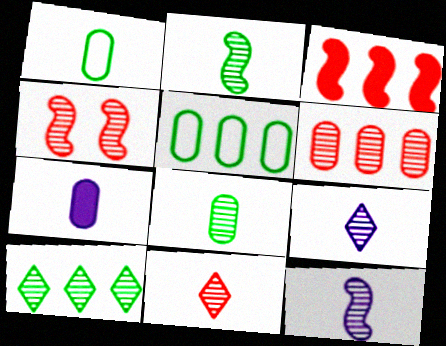[[4, 6, 11], 
[8, 11, 12]]